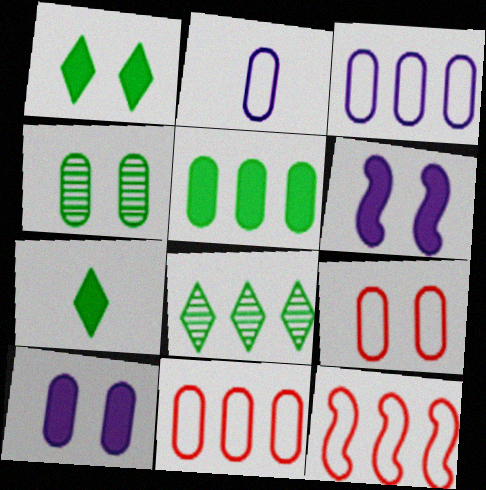[[4, 9, 10]]